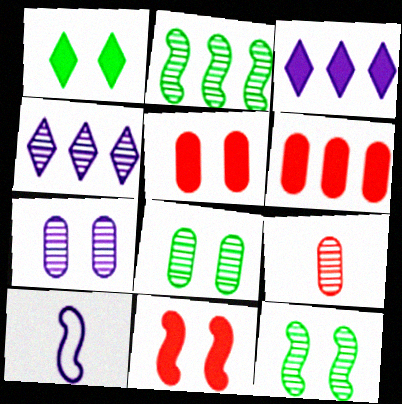[[2, 10, 11], 
[3, 7, 10], 
[4, 9, 12]]